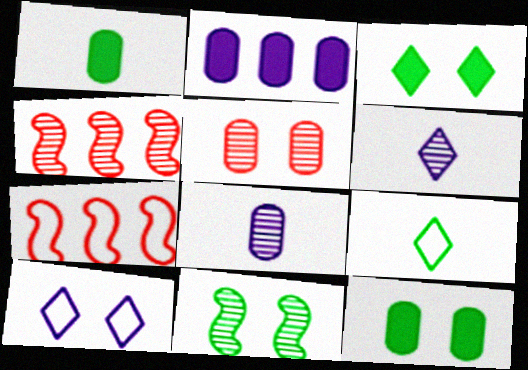[[1, 4, 10], 
[3, 7, 8], 
[6, 7, 12]]